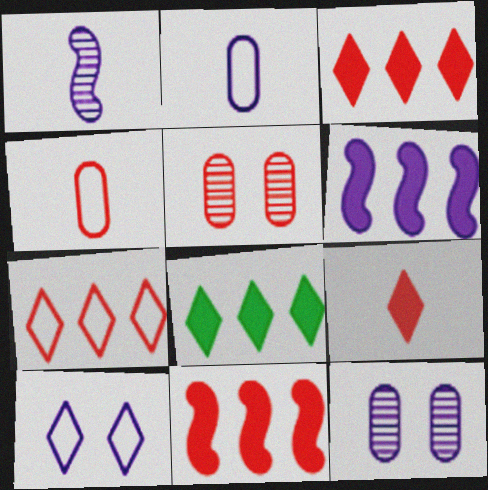[]